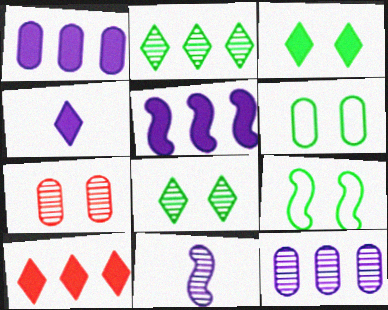[[2, 7, 11], 
[3, 4, 10], 
[6, 10, 11]]